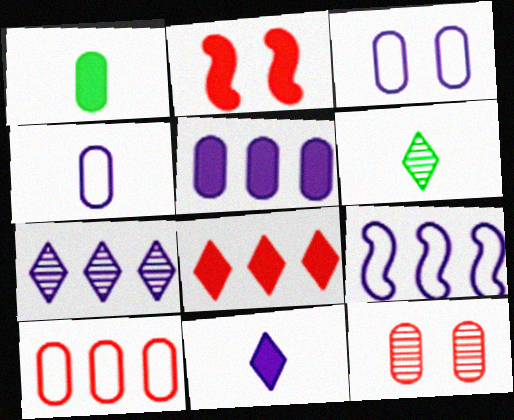[[5, 7, 9]]